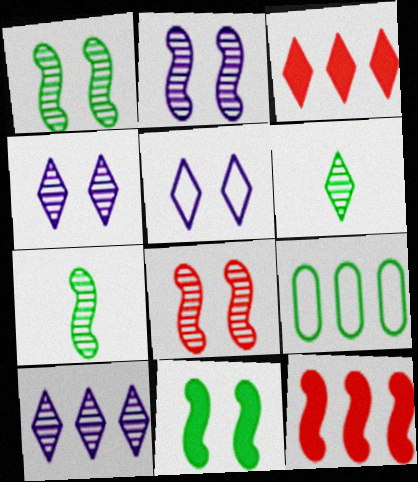[[1, 2, 8], 
[3, 5, 6], 
[6, 9, 11], 
[9, 10, 12]]